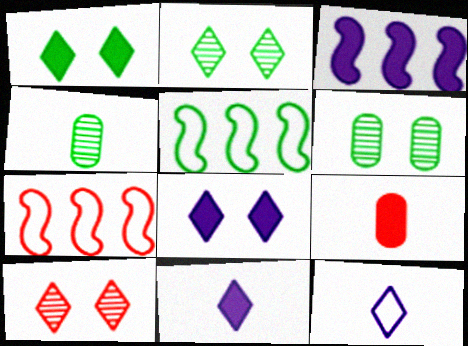[[1, 3, 9], 
[1, 4, 5], 
[4, 7, 8], 
[6, 7, 11], 
[7, 9, 10]]